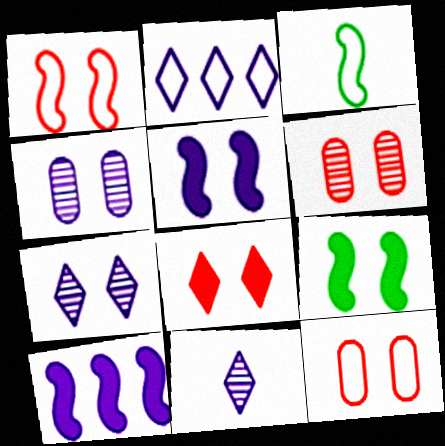[[1, 6, 8], 
[2, 3, 12], 
[7, 9, 12]]